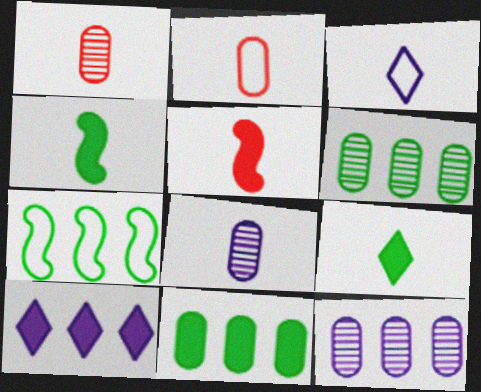[[1, 3, 4]]